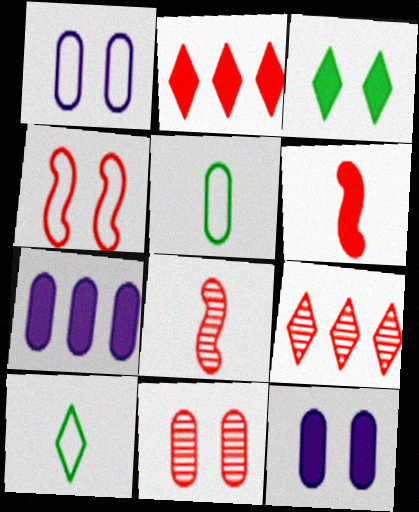[[3, 6, 7], 
[5, 7, 11], 
[8, 9, 11]]